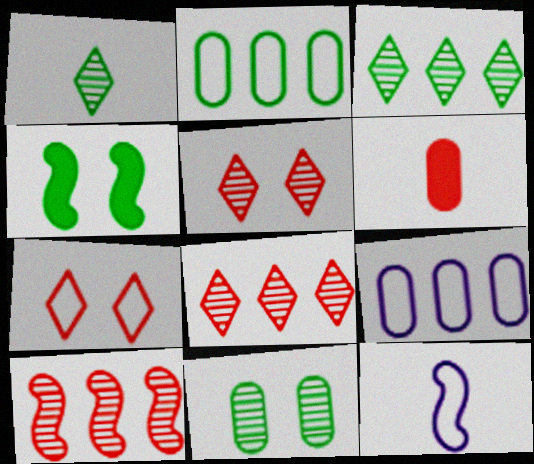[[1, 2, 4], 
[1, 6, 12], 
[2, 7, 12], 
[4, 10, 12], 
[6, 7, 10], 
[6, 9, 11]]